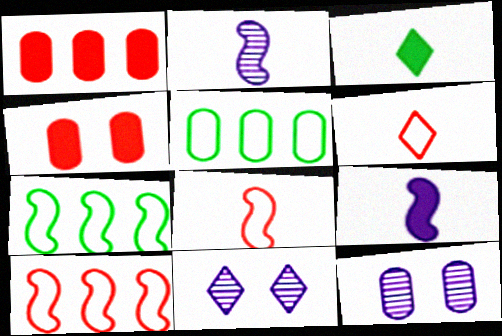[[3, 10, 12]]